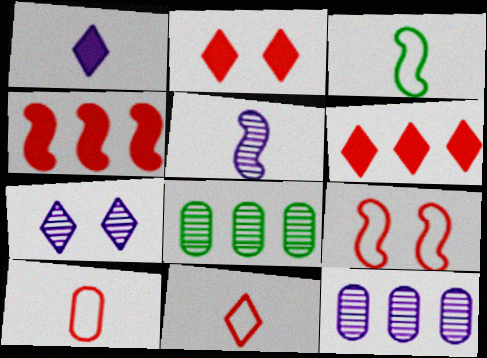[[1, 8, 9], 
[2, 3, 12], 
[5, 7, 12]]